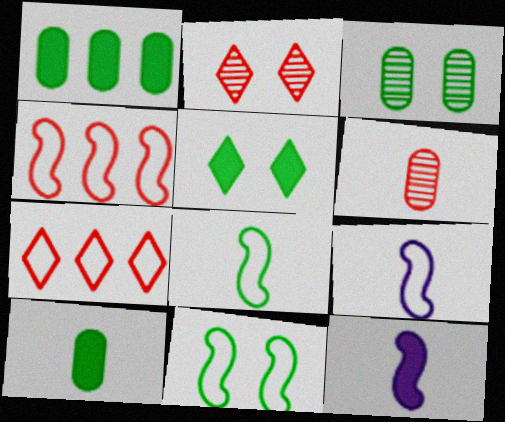[[1, 2, 9], 
[3, 5, 11], 
[3, 7, 12], 
[4, 9, 11]]